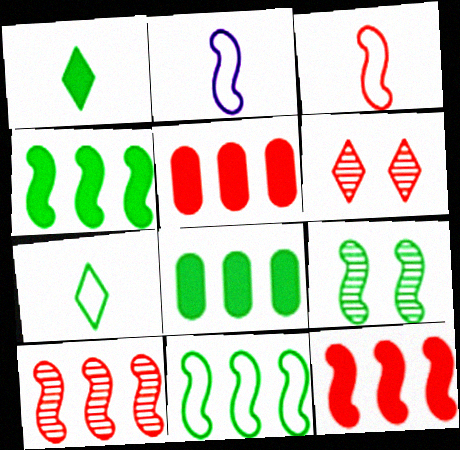[[2, 6, 8], 
[2, 9, 12], 
[3, 5, 6], 
[7, 8, 9]]